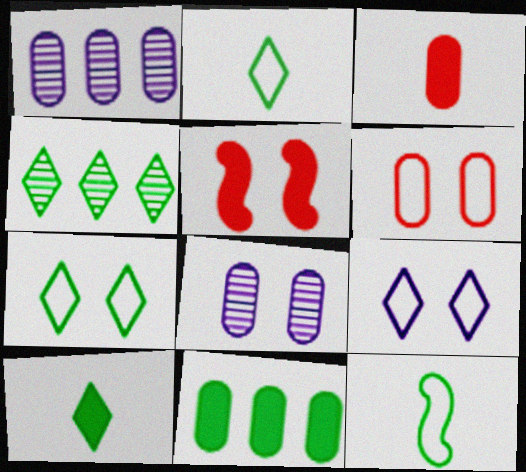[[1, 2, 5], 
[4, 7, 10], 
[5, 7, 8]]